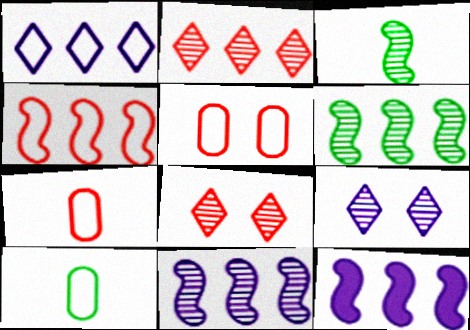[[4, 6, 12], 
[8, 10, 12]]